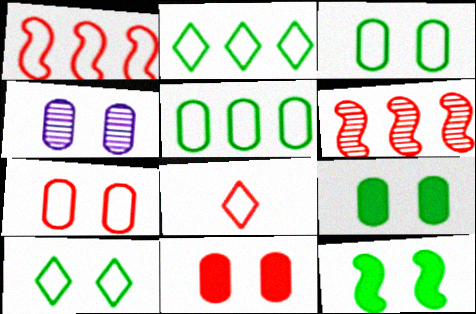[[1, 7, 8], 
[3, 4, 11], 
[4, 7, 9], 
[6, 8, 11]]